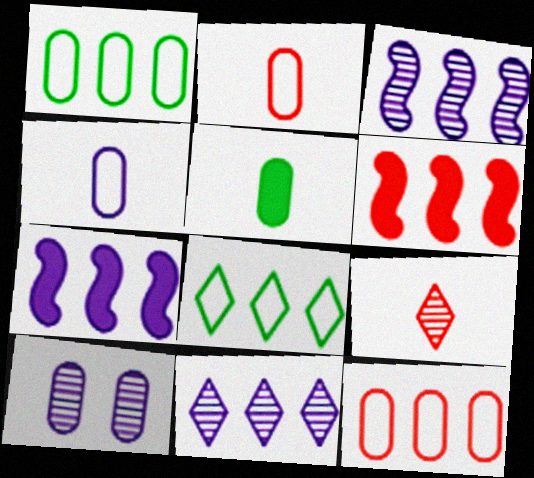[[1, 6, 11], 
[5, 10, 12]]